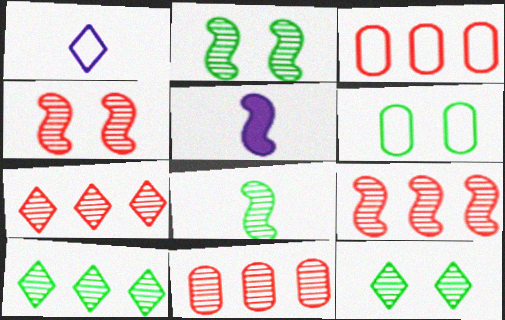[[3, 5, 12], 
[5, 6, 7], 
[7, 9, 11]]